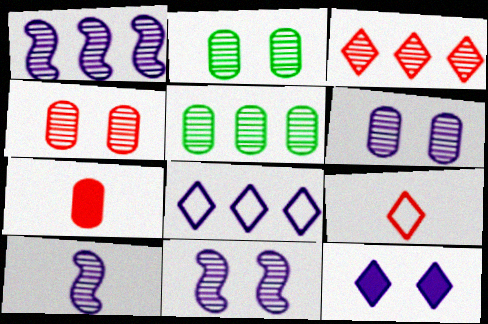[[1, 3, 5], 
[1, 10, 11], 
[2, 3, 10], 
[2, 4, 6]]